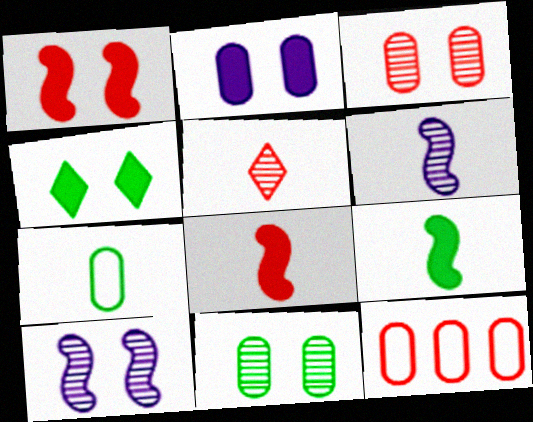[[1, 2, 4], 
[1, 5, 12], 
[4, 6, 12]]